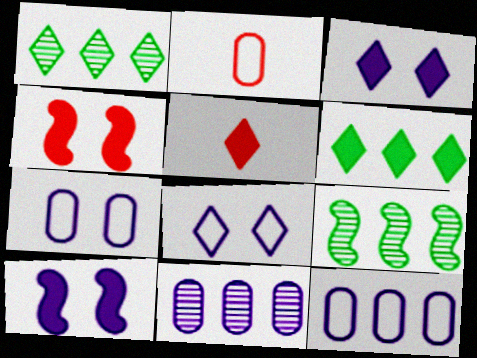[[1, 2, 10], 
[1, 5, 8], 
[2, 3, 9], 
[3, 5, 6], 
[5, 7, 9]]